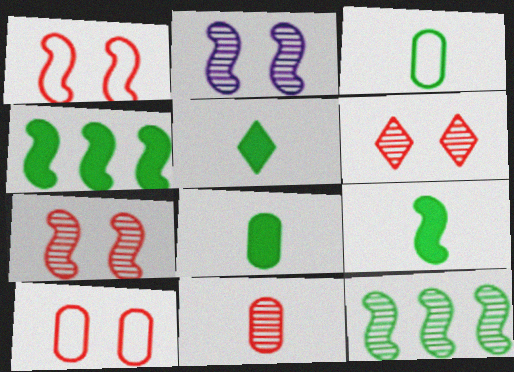[[5, 8, 9]]